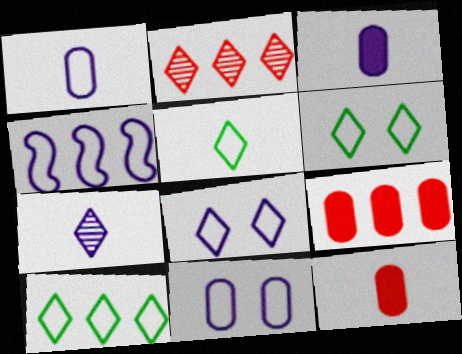[[1, 4, 8], 
[5, 6, 10]]